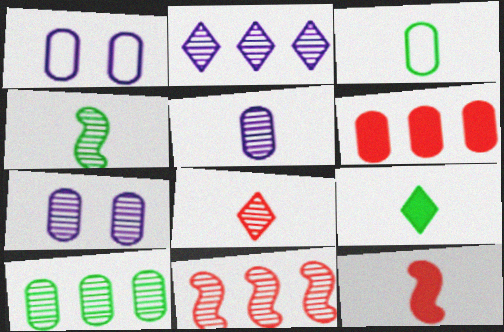[[1, 9, 11], 
[2, 10, 11], 
[3, 4, 9], 
[3, 6, 7], 
[4, 5, 8]]